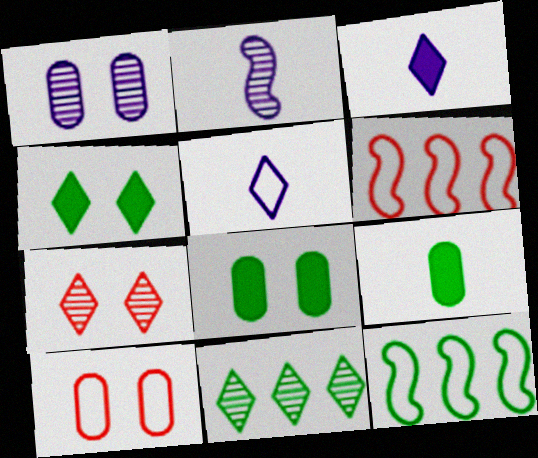[[1, 8, 10], 
[5, 10, 12]]